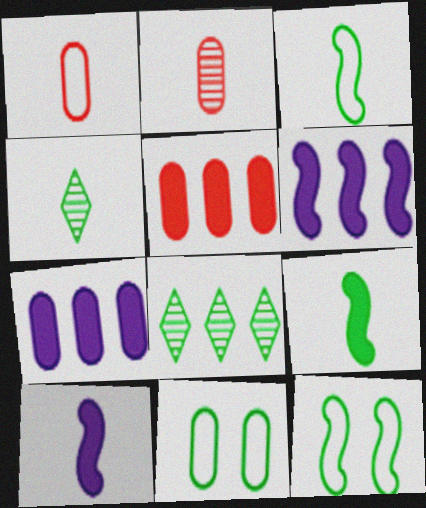[[1, 4, 10], 
[2, 7, 11], 
[8, 9, 11]]